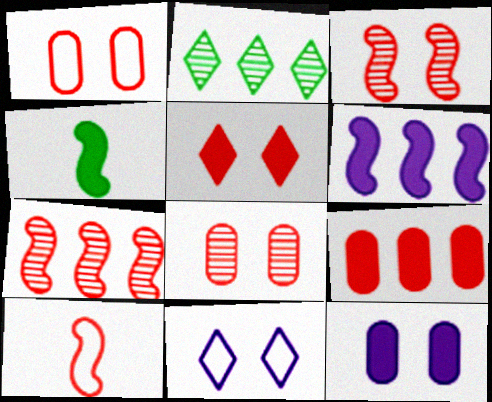[[1, 3, 5], 
[2, 10, 12]]